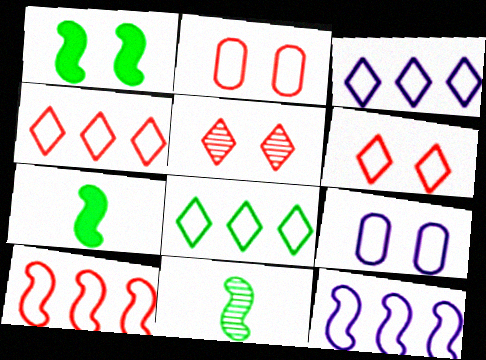[[1, 5, 9], 
[3, 4, 8]]